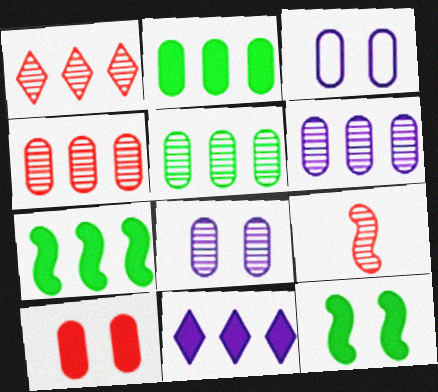[[4, 5, 6]]